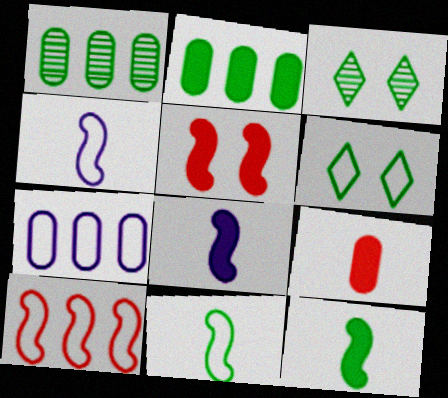[[1, 6, 12], 
[2, 3, 11]]